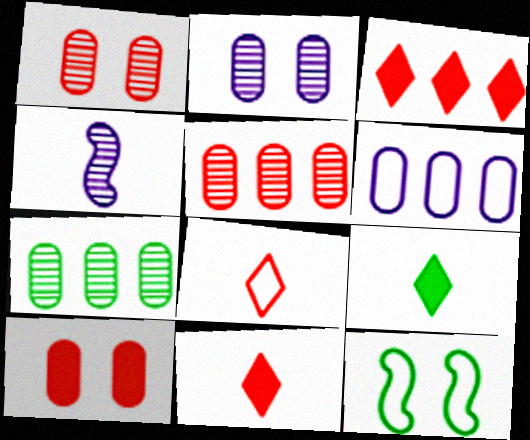[[6, 8, 12], 
[7, 9, 12]]